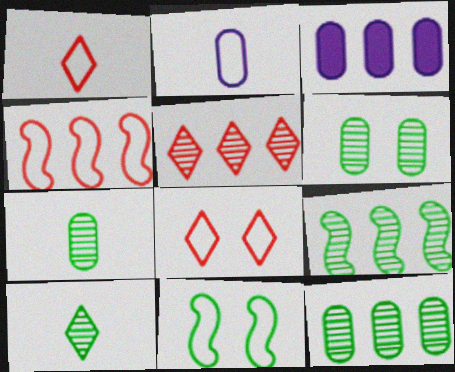[[6, 7, 12], 
[6, 9, 10]]